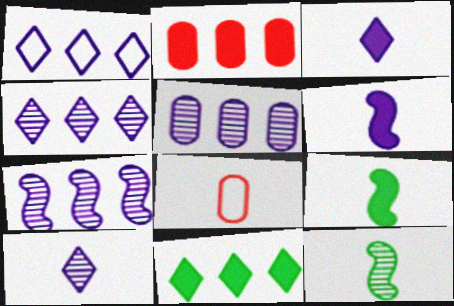[[3, 8, 12], 
[4, 5, 7], 
[8, 9, 10]]